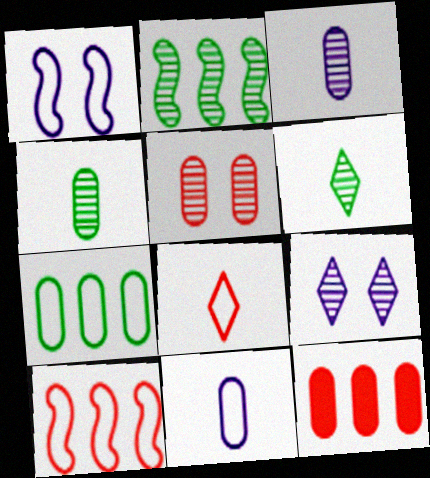[[1, 6, 12], 
[1, 7, 8]]